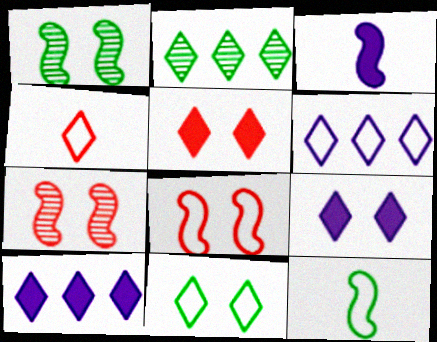[[2, 4, 9], 
[4, 6, 11]]